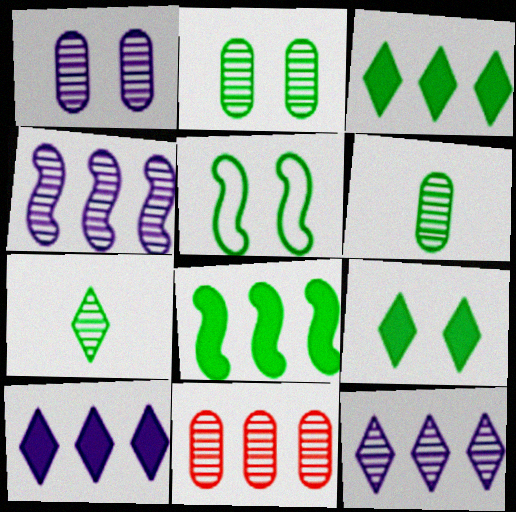[[1, 6, 11], 
[2, 5, 9], 
[3, 5, 6]]